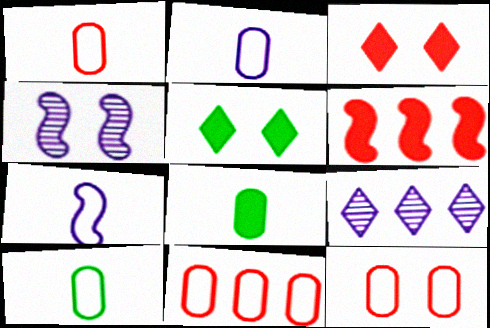[[1, 2, 10], 
[1, 11, 12], 
[4, 5, 12]]